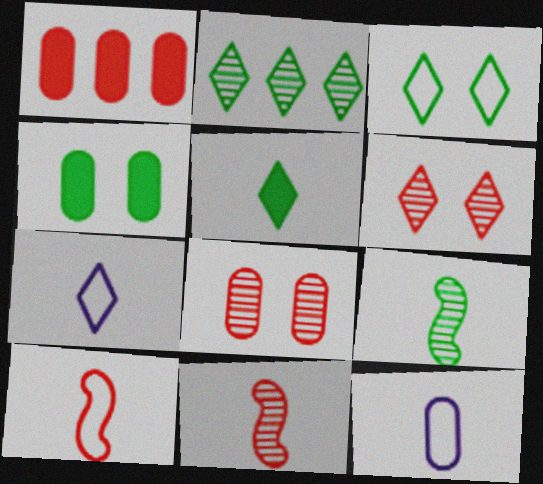[[1, 6, 10], 
[2, 3, 5], 
[5, 11, 12]]